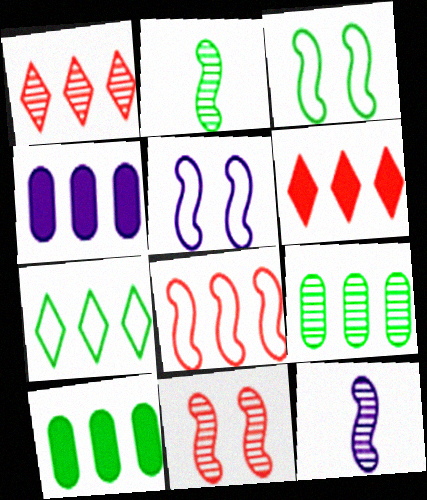[]